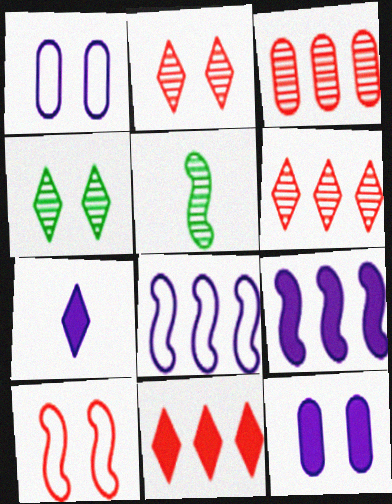[[1, 5, 11], 
[4, 10, 12], 
[5, 9, 10], 
[7, 9, 12]]